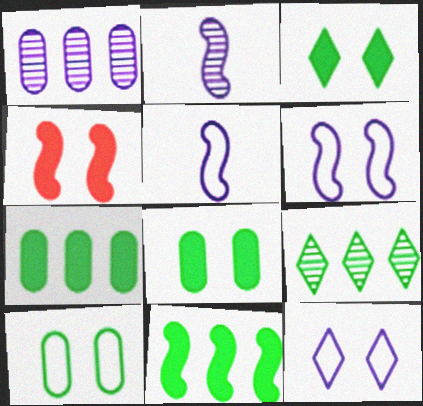[]